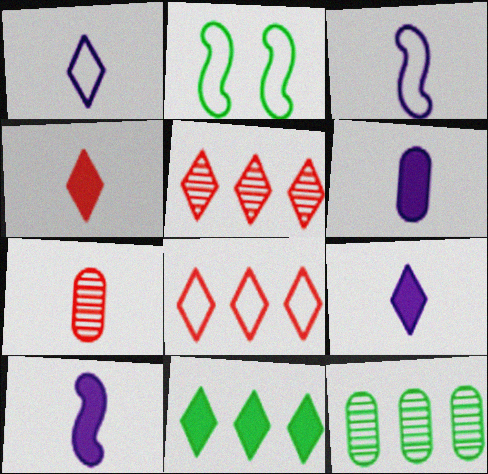[[2, 5, 6], 
[6, 9, 10]]